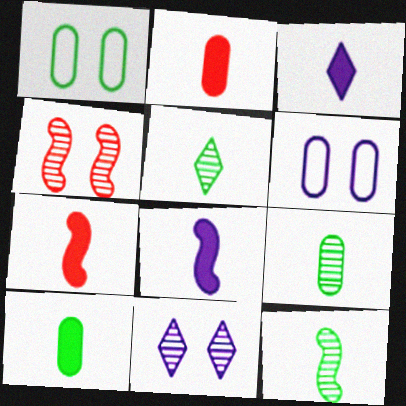[[3, 7, 10], 
[5, 9, 12]]